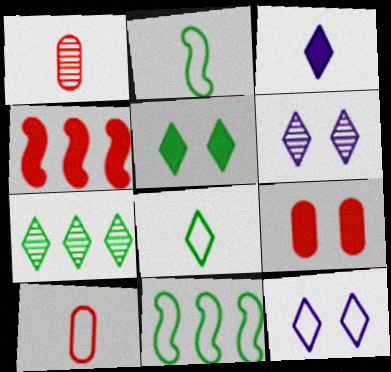[[1, 2, 3], 
[5, 7, 8], 
[10, 11, 12]]